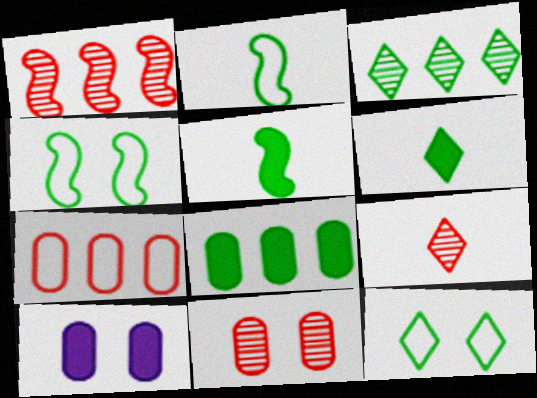[[1, 9, 11], 
[3, 6, 12]]